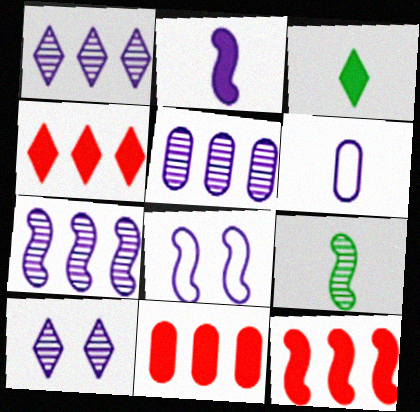[[1, 5, 7], 
[2, 7, 8], 
[4, 11, 12], 
[8, 9, 12]]